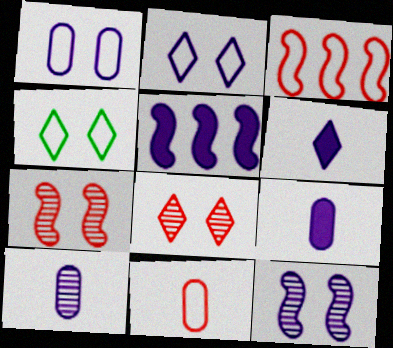[[2, 5, 10]]